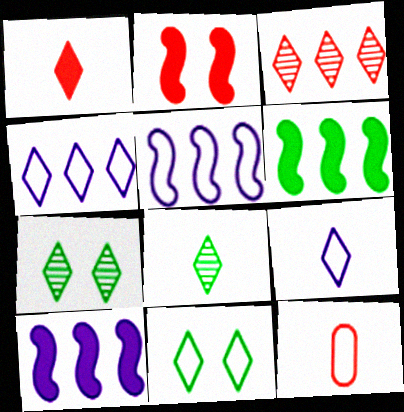[[1, 4, 7], 
[1, 8, 9], 
[2, 3, 12], 
[5, 11, 12], 
[7, 10, 12]]